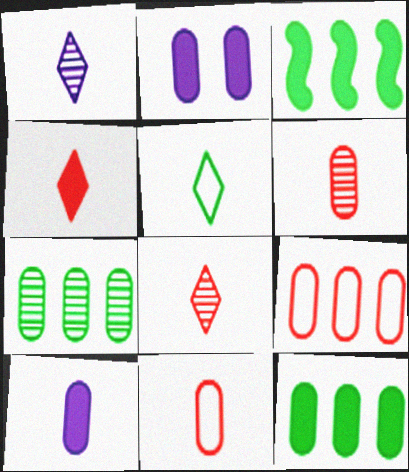[[1, 4, 5], 
[2, 3, 4], 
[2, 7, 11]]